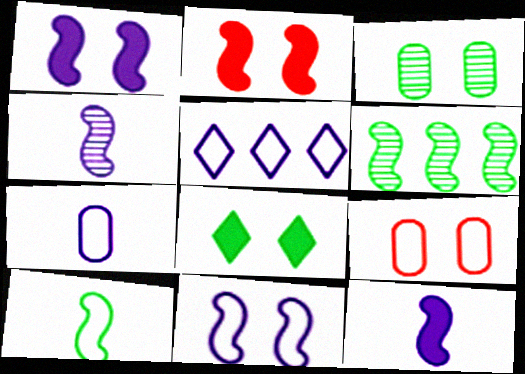[[5, 7, 11], 
[5, 9, 10]]